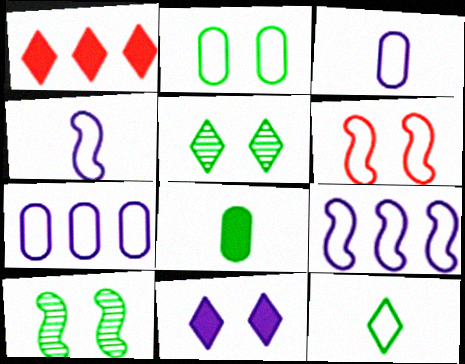[[1, 3, 10], 
[6, 7, 12]]